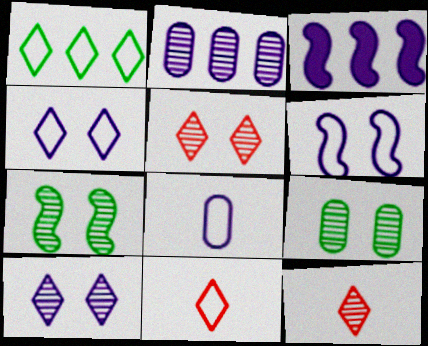[[1, 4, 11], 
[2, 7, 12], 
[3, 8, 10], 
[3, 9, 11]]